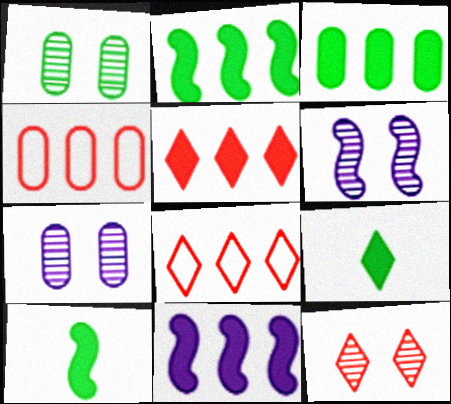[[1, 6, 12], 
[3, 5, 11], 
[4, 6, 9], 
[7, 8, 10]]